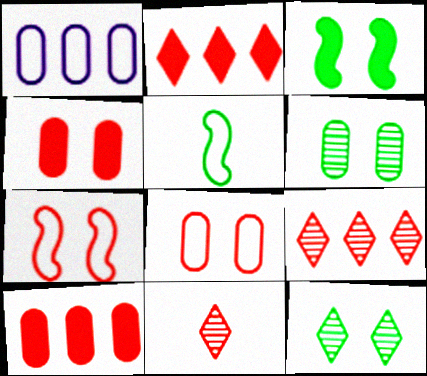[[1, 3, 11], 
[7, 10, 11]]